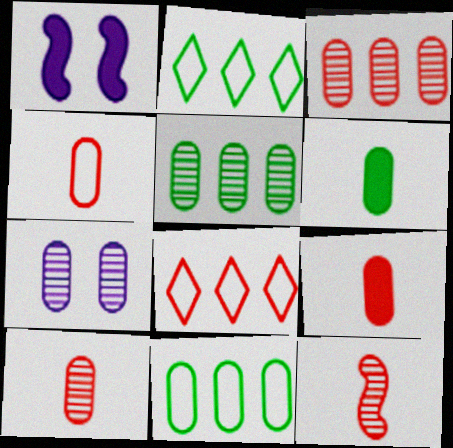[[1, 2, 10], 
[4, 9, 10], 
[5, 7, 10], 
[7, 9, 11]]